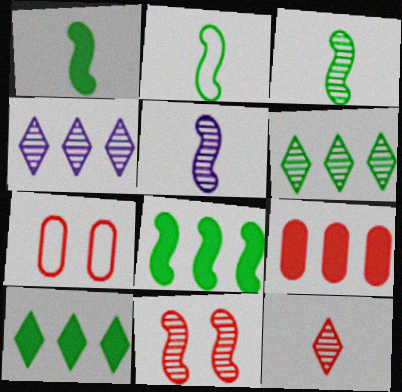[[1, 2, 3], 
[1, 4, 7], 
[5, 7, 10]]